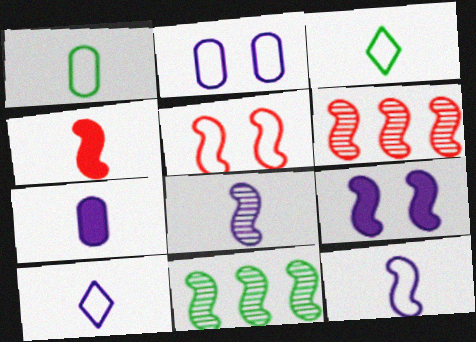[[4, 5, 6], 
[7, 8, 10]]